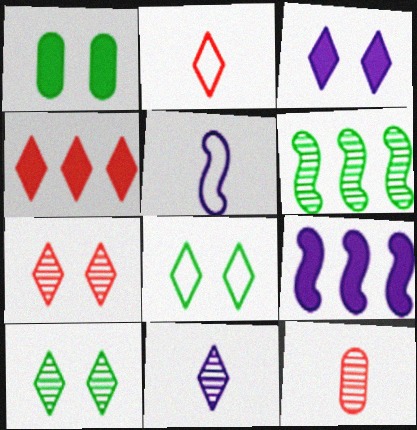[[2, 4, 7], 
[3, 7, 8], 
[4, 8, 11], 
[8, 9, 12]]